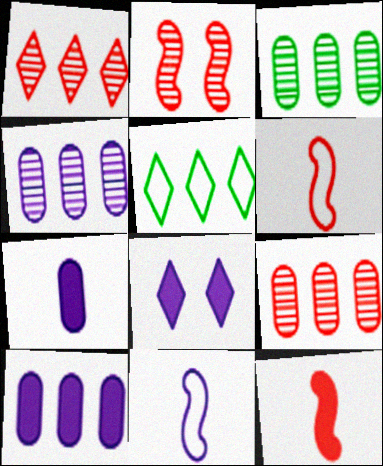[[2, 5, 7], 
[3, 4, 9], 
[3, 6, 8], 
[4, 8, 11]]